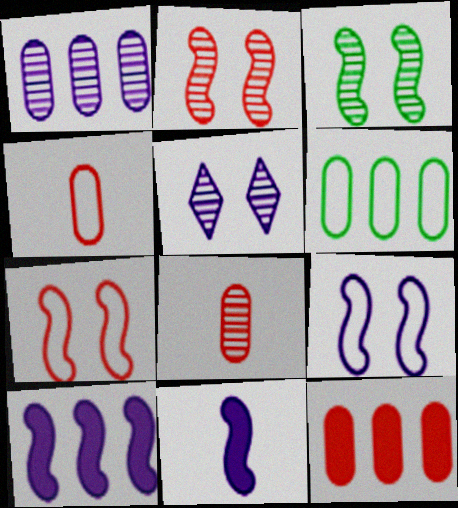[[1, 6, 12]]